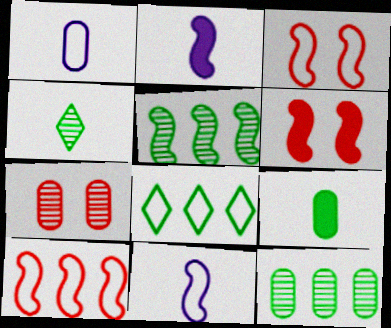[[1, 3, 8], 
[2, 3, 5], 
[2, 7, 8], 
[5, 6, 11]]